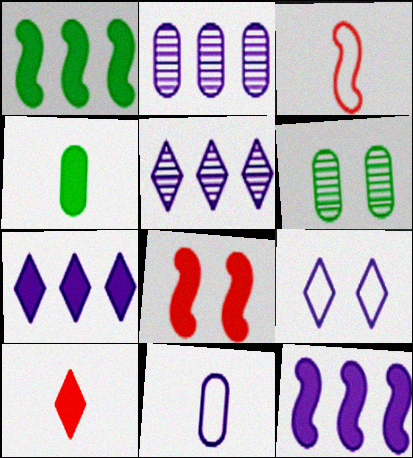[[3, 6, 7], 
[4, 7, 8], 
[6, 8, 9]]